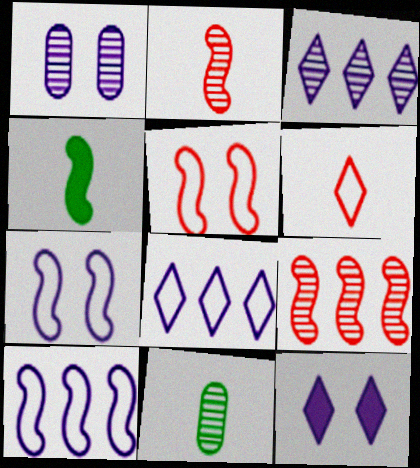[[1, 7, 12], 
[4, 7, 9]]